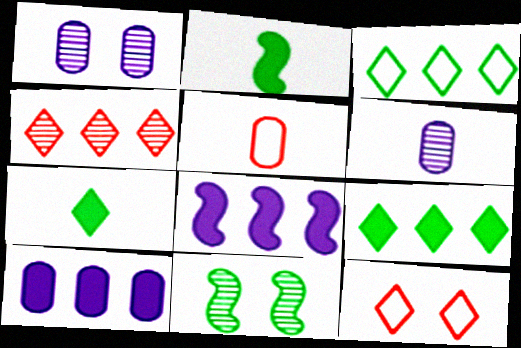[[4, 6, 11]]